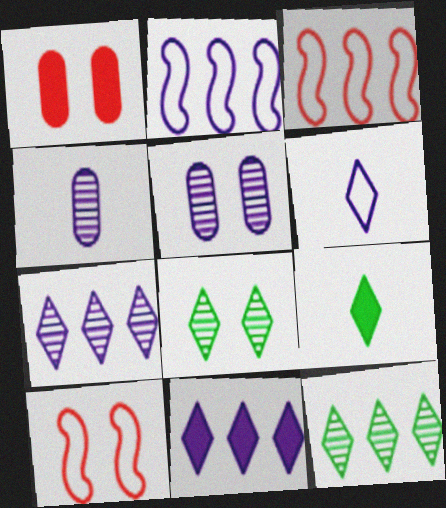[[3, 5, 9]]